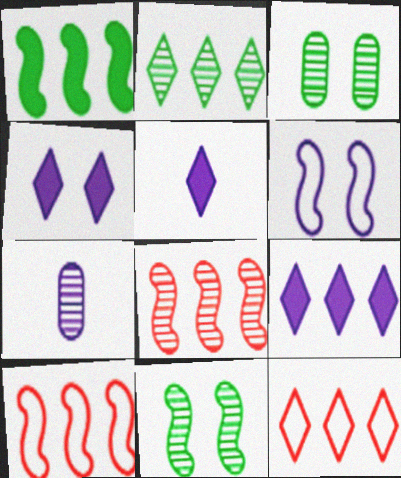[[2, 9, 12], 
[3, 5, 10], 
[4, 5, 9], 
[6, 7, 9]]